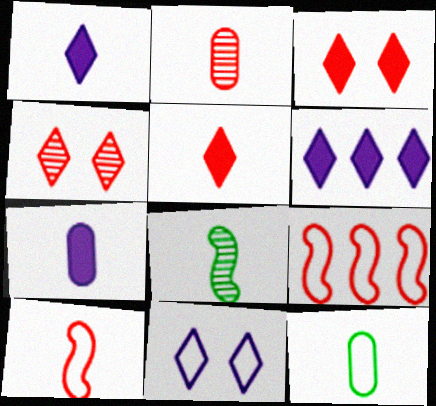[[2, 3, 9], 
[2, 5, 10], 
[2, 7, 12], 
[9, 11, 12]]